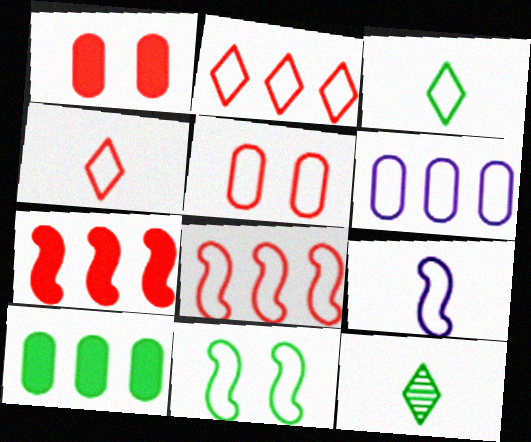[[4, 5, 8], 
[4, 6, 11], 
[8, 9, 11], 
[10, 11, 12]]